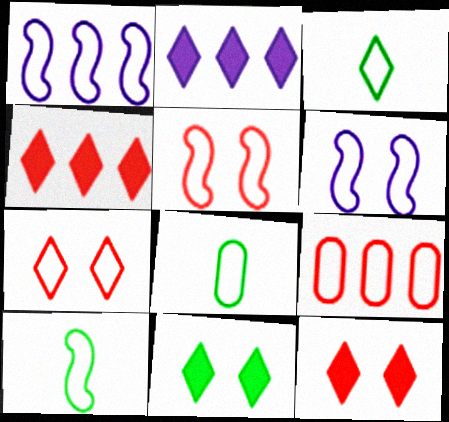[[1, 5, 10], 
[1, 7, 8], 
[3, 6, 9], 
[3, 8, 10]]